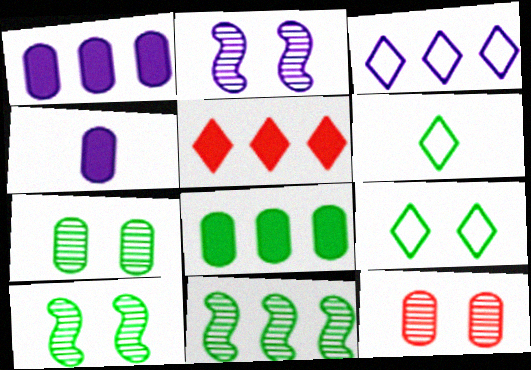[[2, 3, 4], 
[6, 8, 10]]